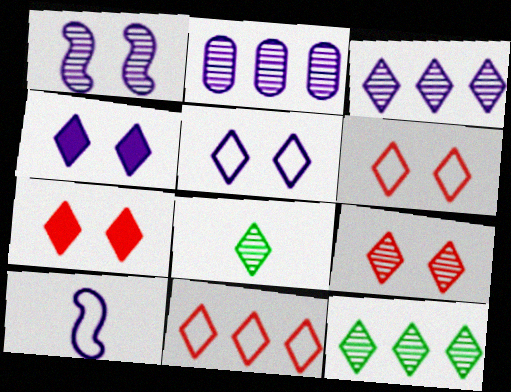[[2, 4, 10], 
[3, 8, 9], 
[4, 8, 11], 
[6, 7, 9]]